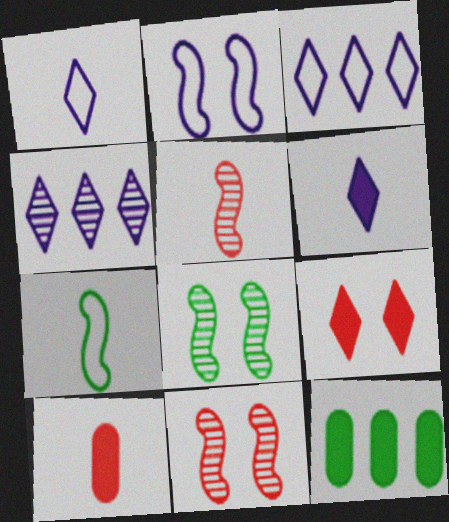[[1, 11, 12], 
[3, 8, 10]]